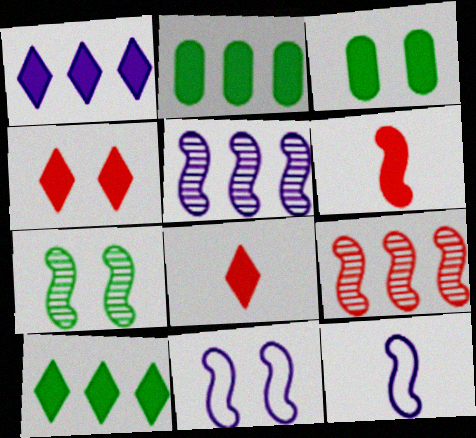[[1, 3, 6]]